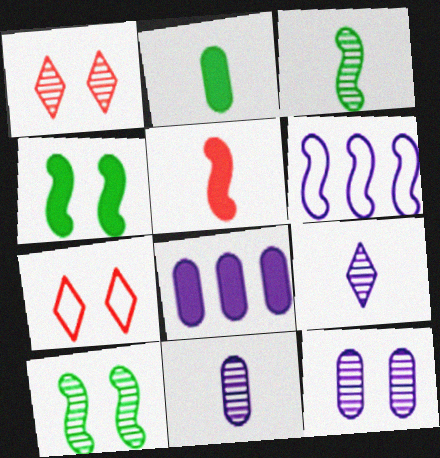[[1, 2, 6], 
[1, 10, 12], 
[3, 7, 8], 
[4, 7, 12], 
[5, 6, 10]]